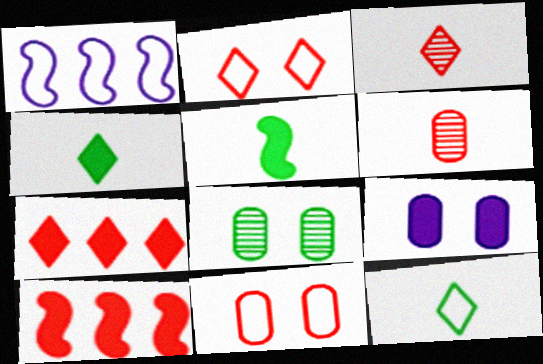[[1, 11, 12], 
[2, 3, 7], 
[2, 6, 10], 
[3, 10, 11], 
[4, 9, 10], 
[5, 7, 9], 
[8, 9, 11]]